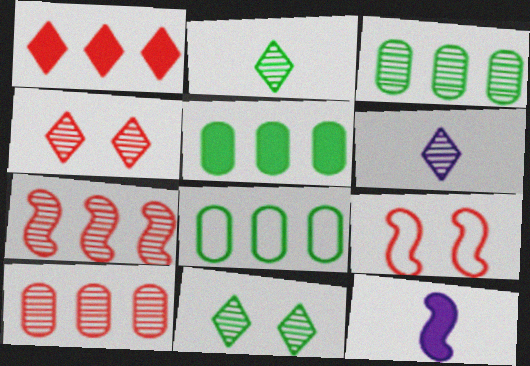[[3, 5, 8], 
[4, 8, 12], 
[5, 6, 9]]